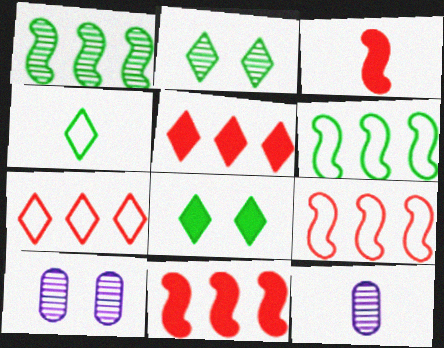[[3, 4, 12], 
[4, 10, 11], 
[8, 9, 12]]